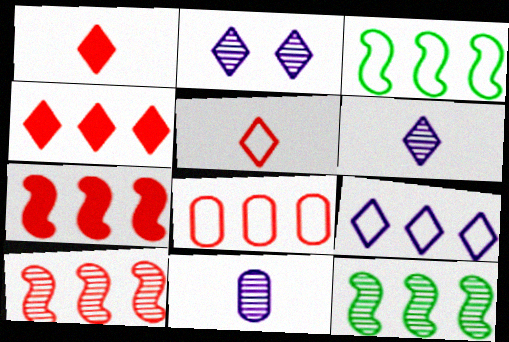[[3, 8, 9], 
[4, 8, 10]]